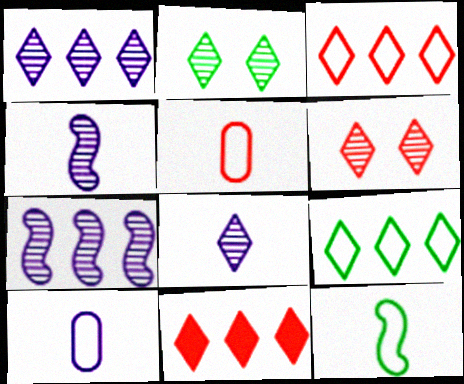[[1, 9, 11]]